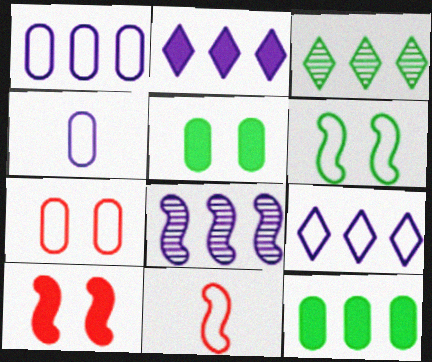[[1, 2, 8], 
[3, 4, 10]]